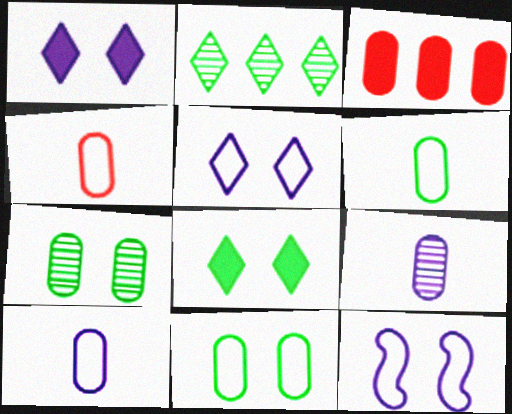[[3, 7, 10], 
[3, 9, 11], 
[4, 6, 10]]